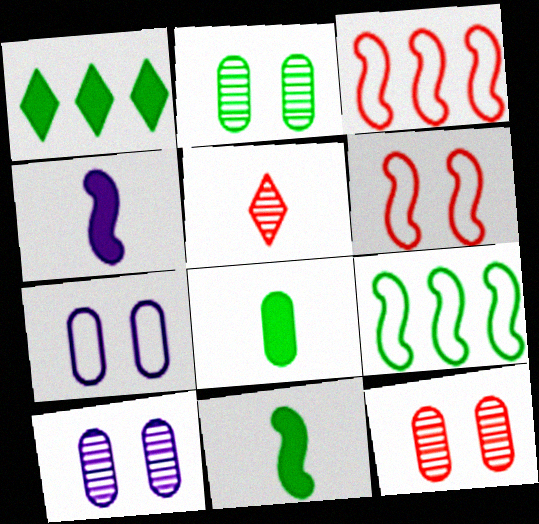[[2, 10, 12]]